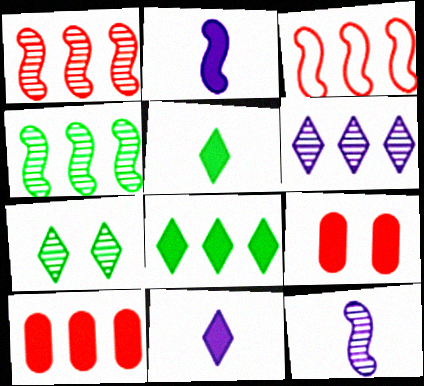[[2, 8, 9]]